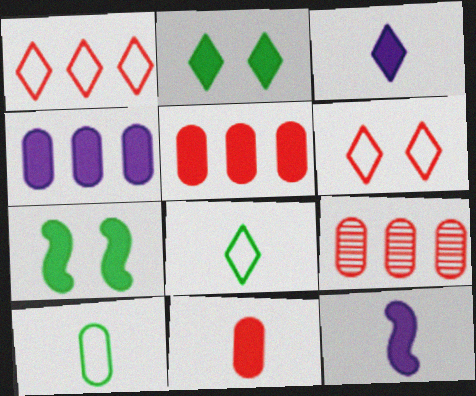[[2, 5, 12], 
[3, 5, 7]]